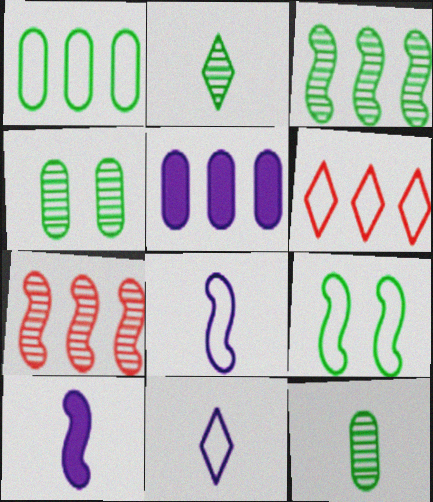[[2, 3, 4], 
[3, 5, 6], 
[4, 6, 10], 
[7, 9, 10]]